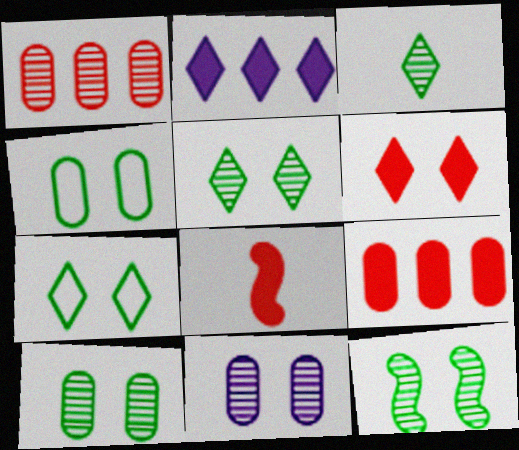[[5, 10, 12], 
[6, 8, 9]]